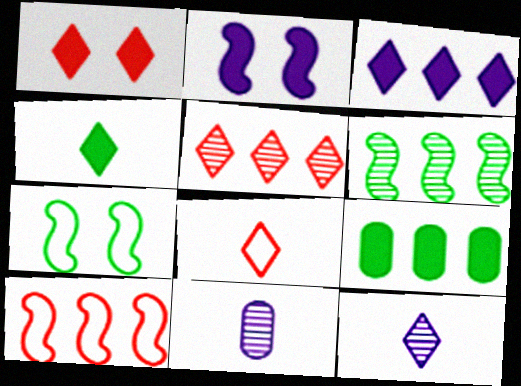[[1, 3, 4], 
[1, 5, 8], 
[4, 8, 12]]